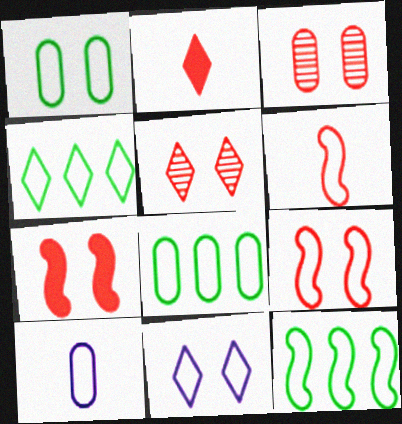[[1, 9, 11], 
[4, 8, 12], 
[4, 9, 10], 
[6, 8, 11]]